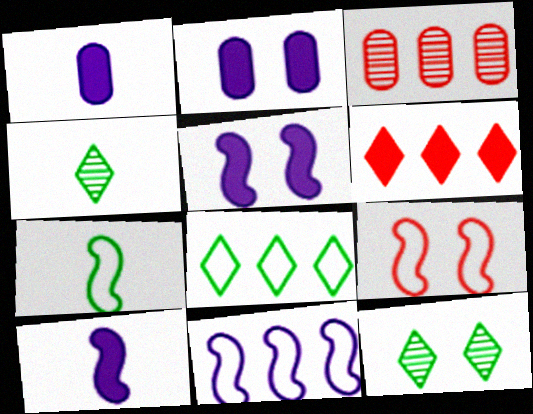[[2, 9, 12], 
[7, 9, 11]]